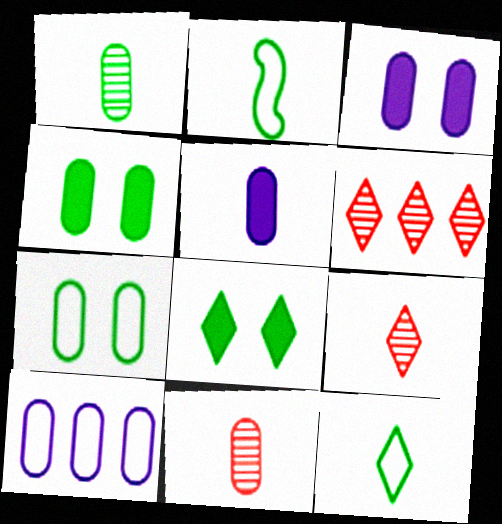[[2, 3, 6], 
[2, 5, 9], 
[4, 10, 11]]